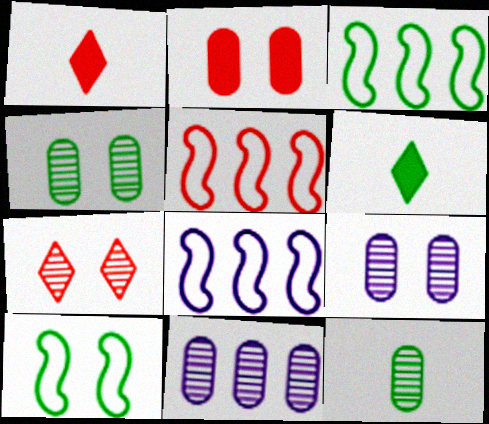[[1, 3, 9], 
[1, 4, 8], 
[1, 10, 11], 
[3, 4, 6], 
[3, 5, 8], 
[5, 6, 9]]